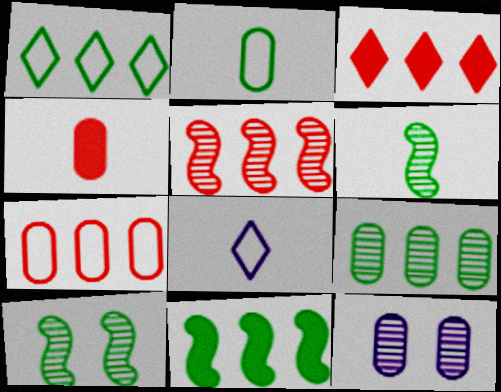[[1, 9, 11], 
[3, 5, 7], 
[4, 6, 8]]